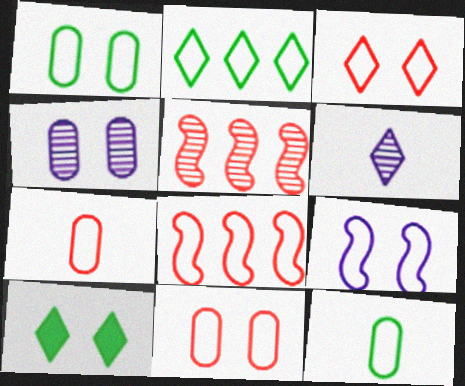[[1, 3, 9], 
[2, 7, 9], 
[3, 7, 8]]